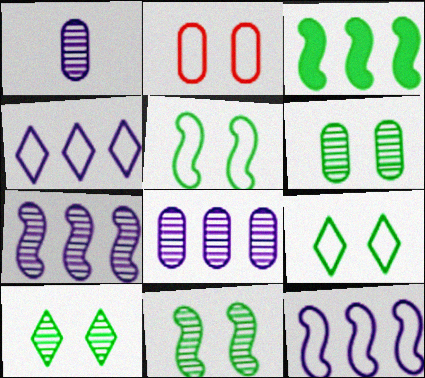[[6, 10, 11]]